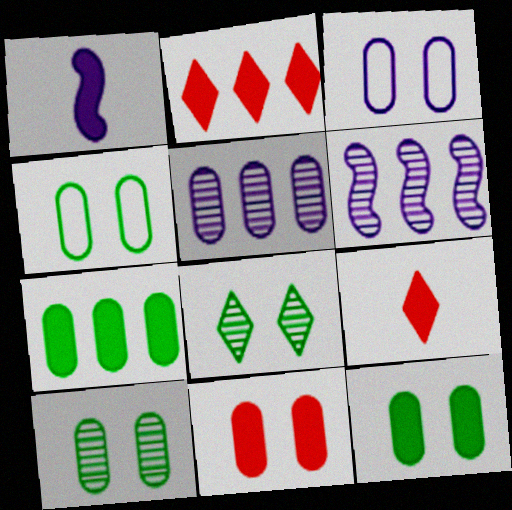[[1, 2, 12], 
[3, 10, 11], 
[4, 6, 9], 
[4, 10, 12]]